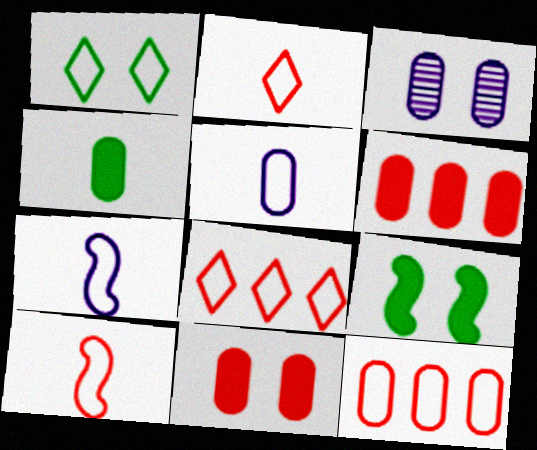[[1, 7, 12], 
[3, 4, 12]]